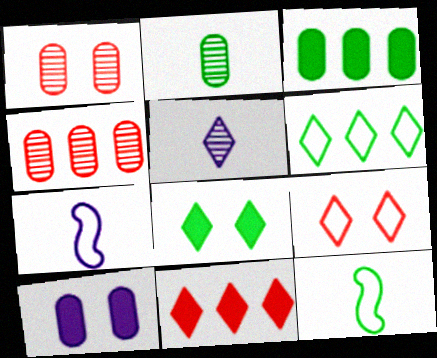[[4, 7, 8]]